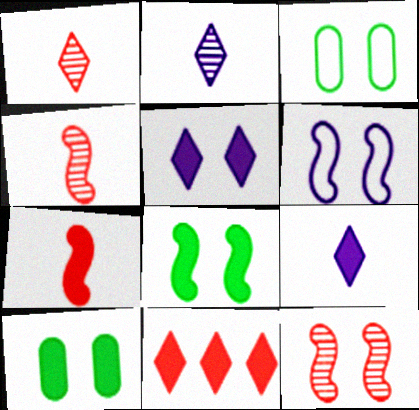[[3, 5, 12], 
[6, 8, 12]]